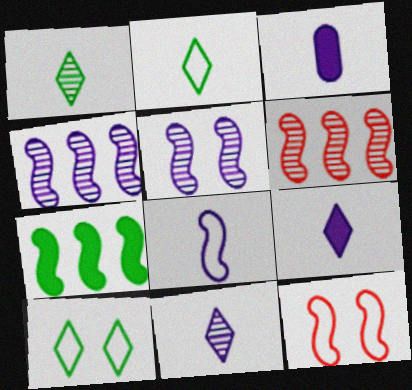[[3, 6, 10], 
[3, 8, 11]]